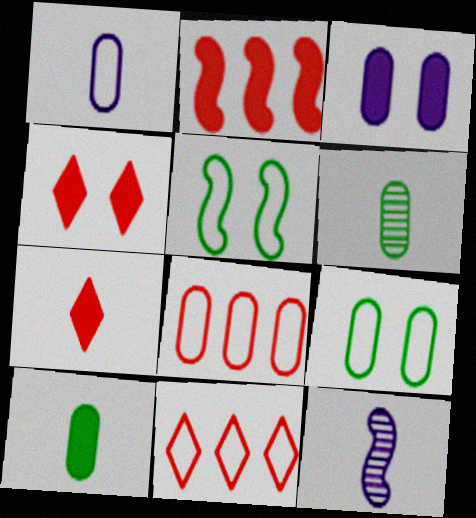[[1, 5, 11], 
[1, 8, 9], 
[2, 5, 12], 
[3, 6, 8]]